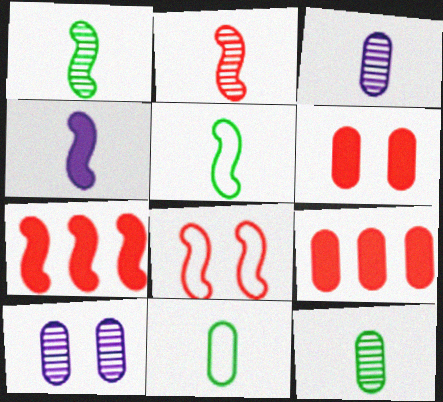[[2, 4, 5], 
[2, 7, 8], 
[9, 10, 11]]